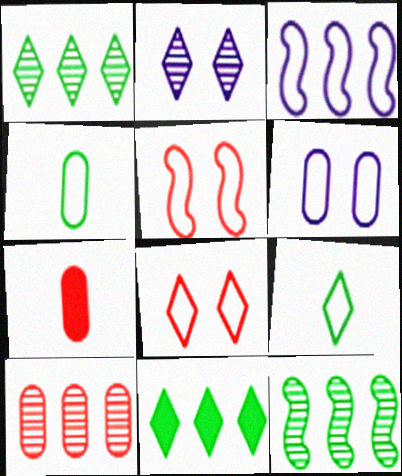[[3, 4, 8], 
[3, 10, 11]]